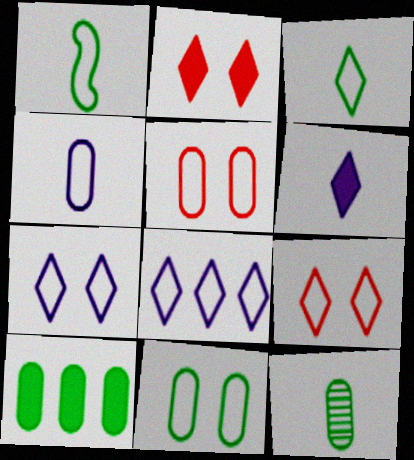[[1, 5, 8], 
[3, 8, 9], 
[10, 11, 12]]